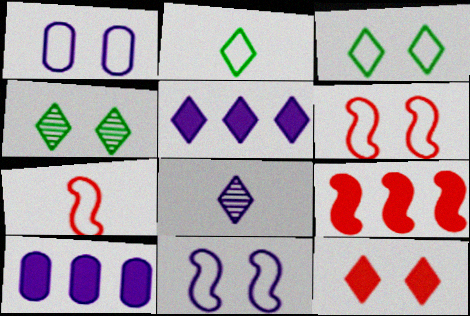[[1, 3, 6], 
[4, 7, 10], 
[8, 10, 11]]